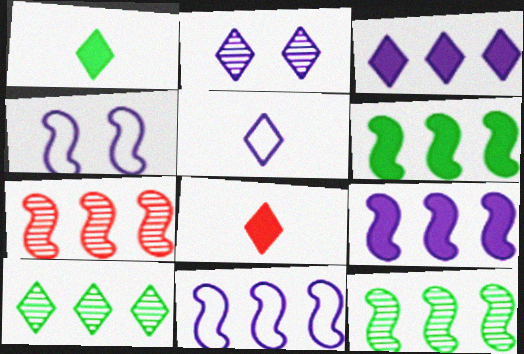[[2, 3, 5], 
[6, 7, 11]]